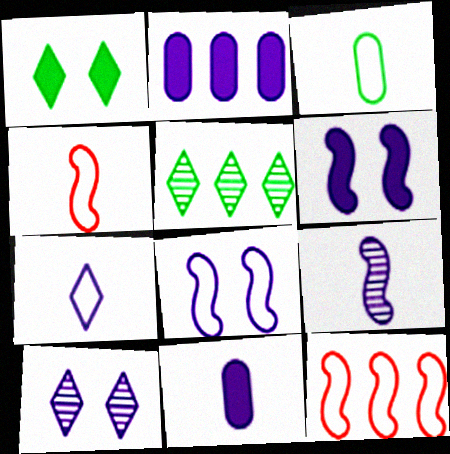[[2, 5, 12], 
[3, 4, 7], 
[7, 9, 11]]